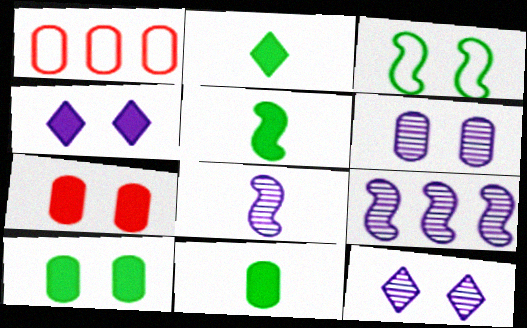[[1, 5, 12], 
[1, 6, 11], 
[2, 5, 11], 
[3, 7, 12]]